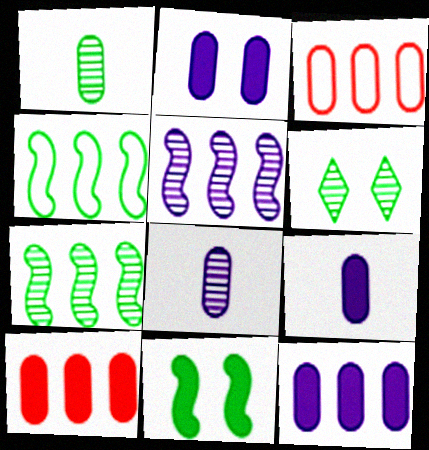[[1, 2, 3], 
[1, 6, 7], 
[2, 9, 12]]